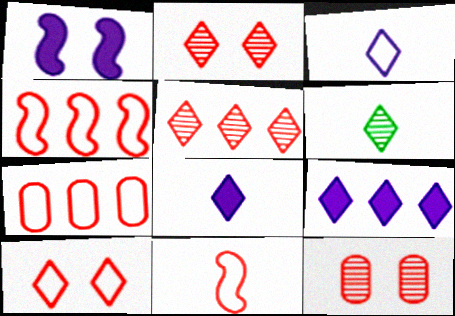[[1, 6, 7], 
[6, 9, 10], 
[7, 10, 11]]